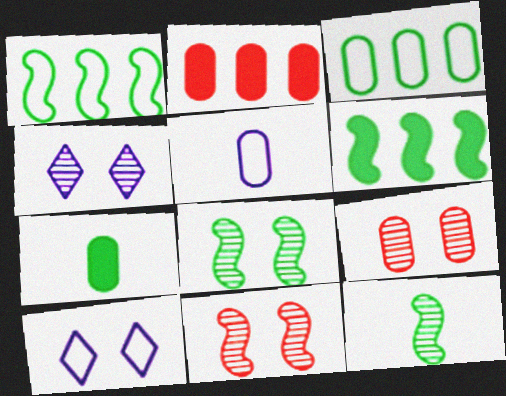[[2, 10, 12], 
[4, 8, 9]]